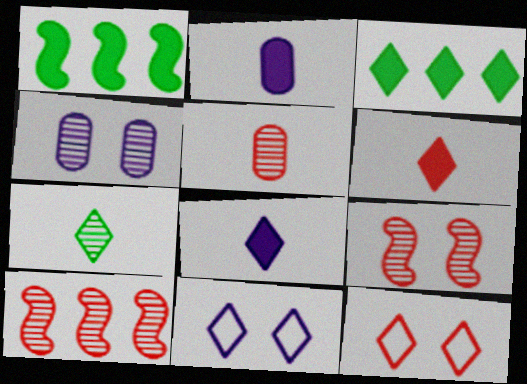[[1, 5, 11], 
[4, 7, 10]]